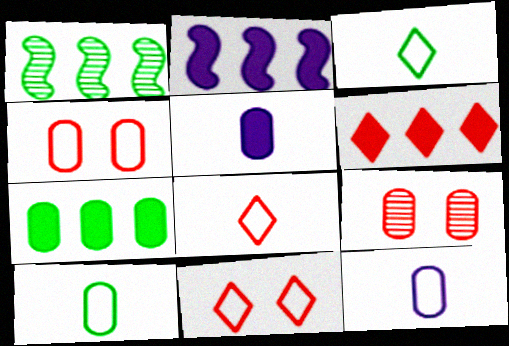[[1, 5, 11], 
[2, 3, 9], 
[2, 6, 7], 
[7, 9, 12]]